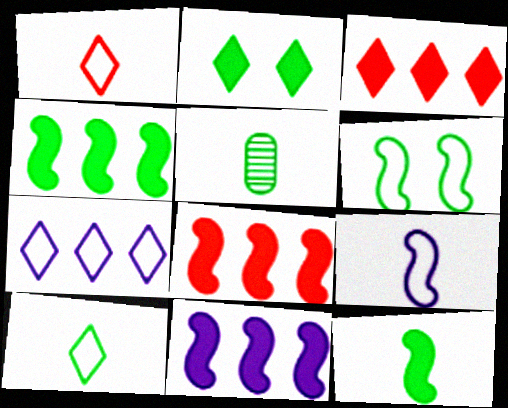[[4, 8, 11], 
[5, 10, 12]]